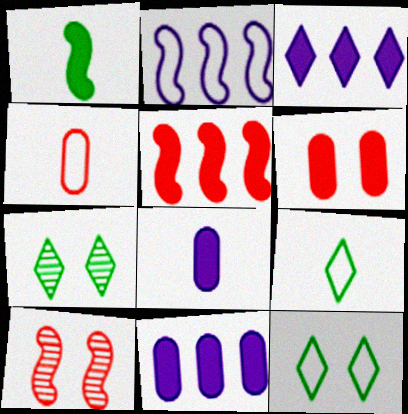[[1, 2, 10], 
[1, 3, 6], 
[2, 4, 12], 
[9, 10, 11]]